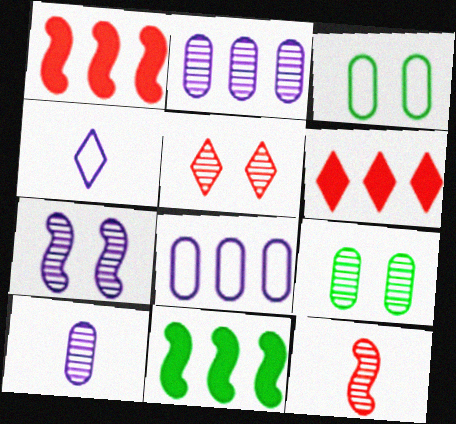[[1, 4, 9], 
[5, 7, 9]]